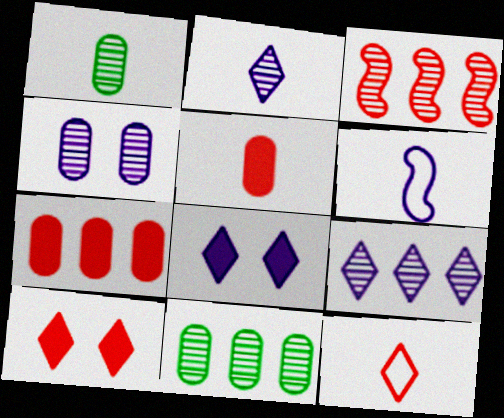[[3, 9, 11], 
[6, 10, 11]]